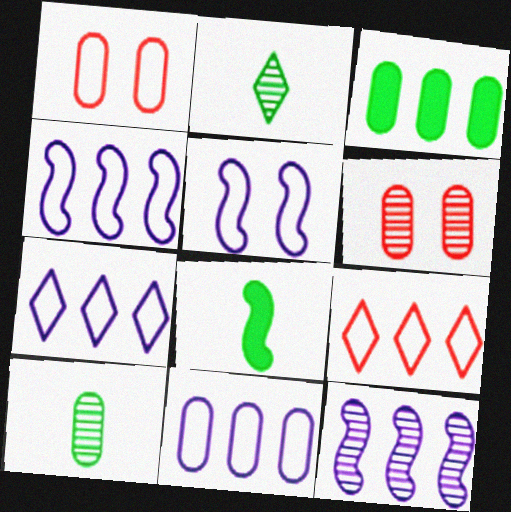[[2, 6, 12], 
[3, 9, 12], 
[4, 7, 11], 
[6, 7, 8]]